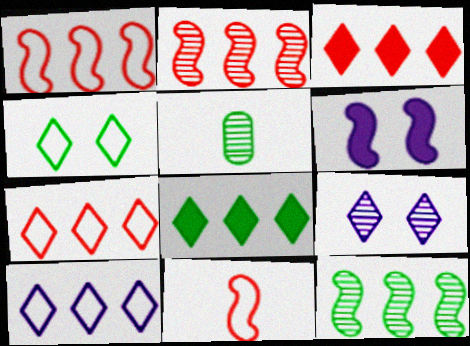[[2, 5, 9], 
[5, 6, 7], 
[6, 11, 12]]